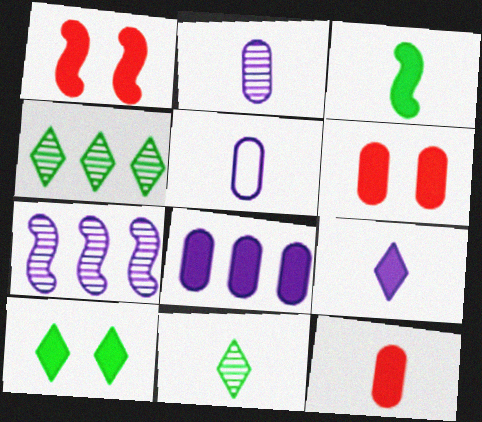[[1, 4, 5], 
[3, 9, 12]]